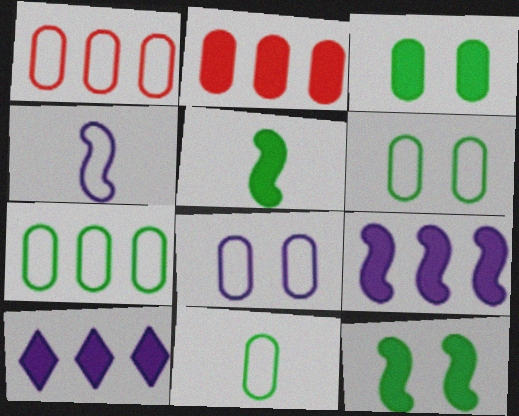[[1, 8, 11], 
[6, 7, 11]]